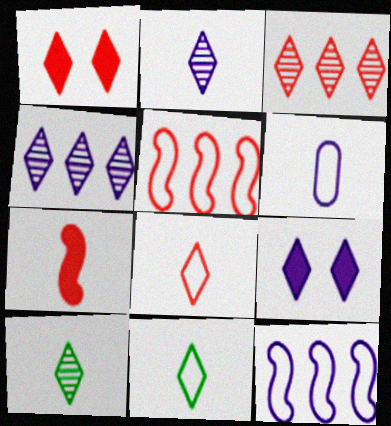[[1, 3, 8], 
[1, 4, 11], 
[3, 9, 11], 
[6, 7, 10]]